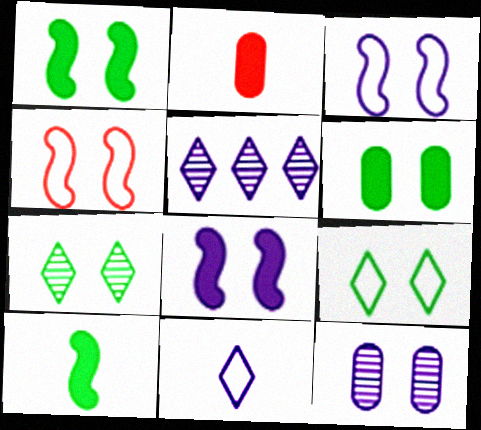[]